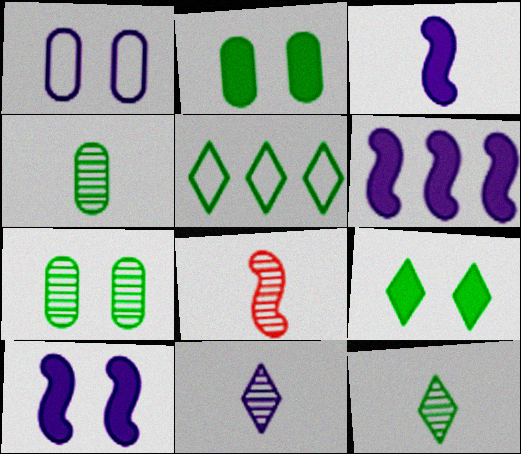[[1, 6, 11], 
[3, 6, 10], 
[4, 8, 11], 
[5, 9, 12]]